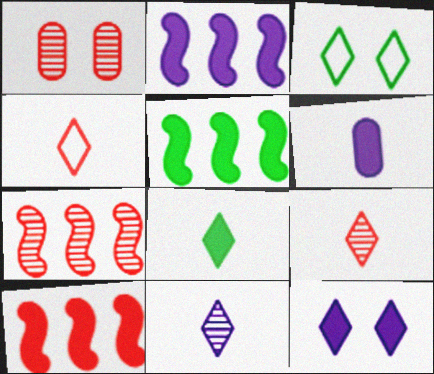[[1, 4, 10], 
[1, 7, 9], 
[2, 5, 10], 
[2, 6, 12], 
[3, 6, 7], 
[4, 8, 11]]